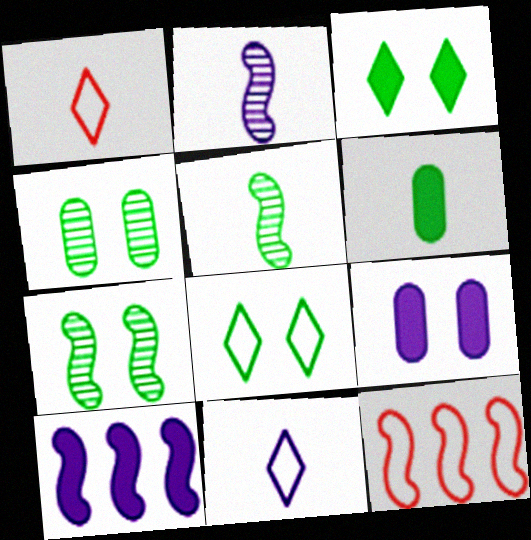[[1, 2, 6], 
[1, 4, 10]]